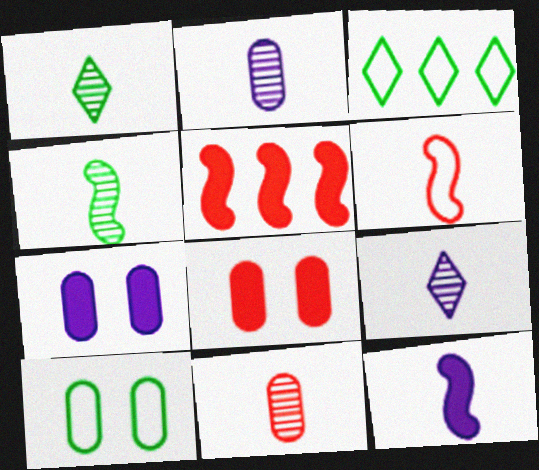[[4, 6, 12], 
[4, 9, 11], 
[5, 9, 10]]